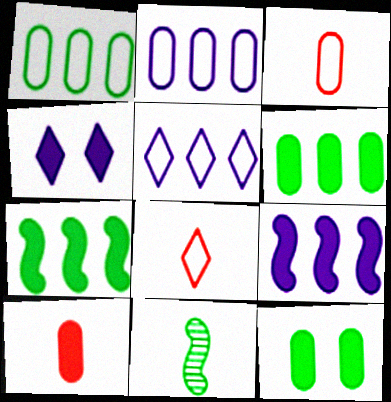[[4, 7, 10]]